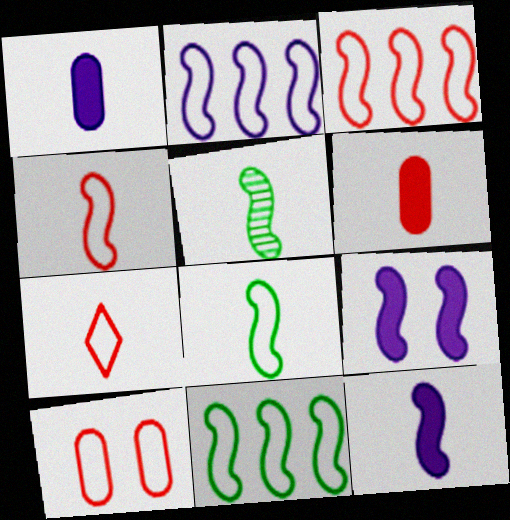[[1, 5, 7], 
[2, 3, 11], 
[3, 5, 9], 
[3, 7, 10], 
[4, 5, 12]]